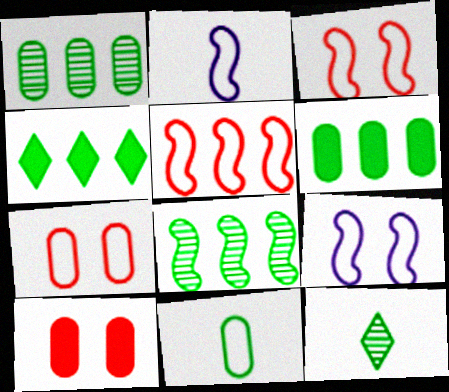[]